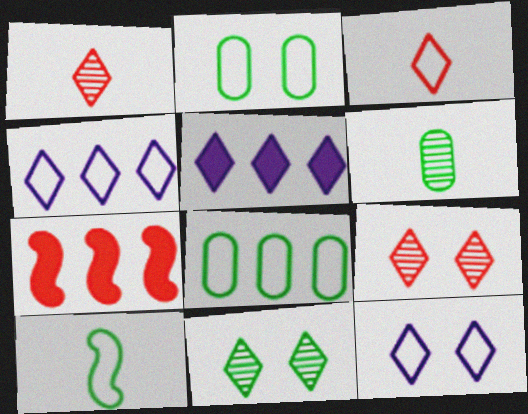[[3, 5, 11], 
[6, 7, 12]]